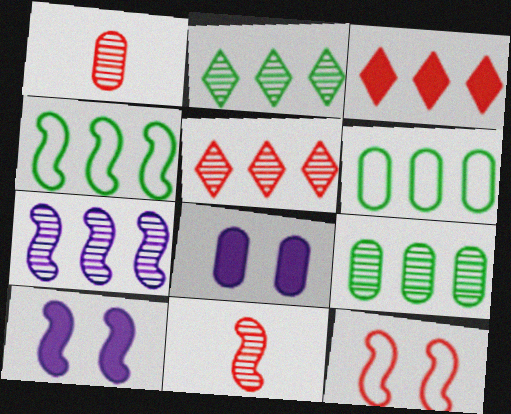[[1, 3, 12], 
[1, 6, 8], 
[3, 6, 7], 
[4, 10, 11], 
[5, 7, 9]]